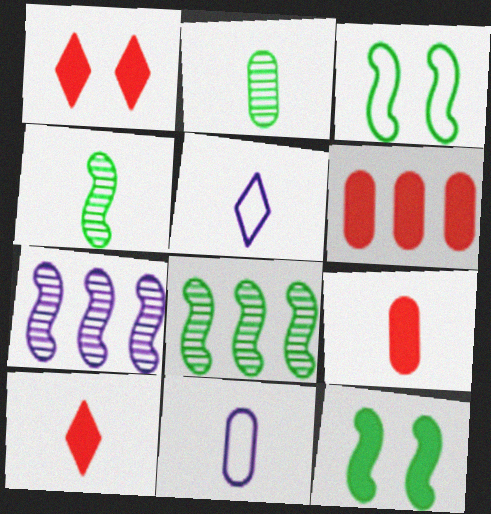[[1, 8, 11], 
[2, 9, 11], 
[4, 5, 9], 
[4, 10, 11]]